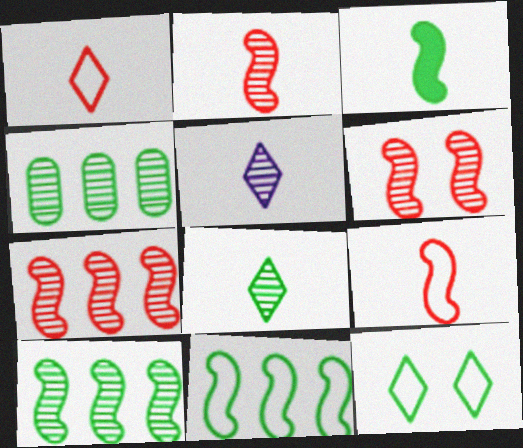[[2, 6, 7], 
[3, 4, 12], 
[4, 5, 6]]